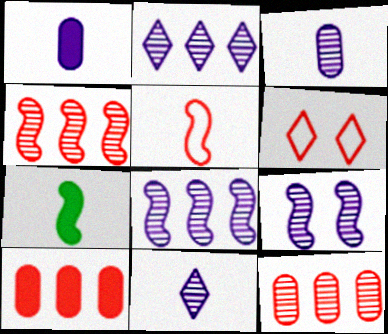[[2, 3, 9]]